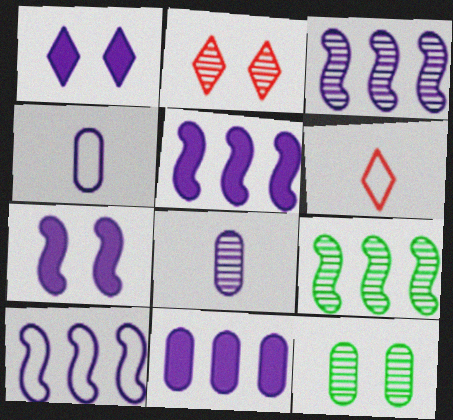[[1, 3, 4], 
[1, 8, 10], 
[2, 8, 9], 
[3, 5, 10], 
[5, 6, 12]]